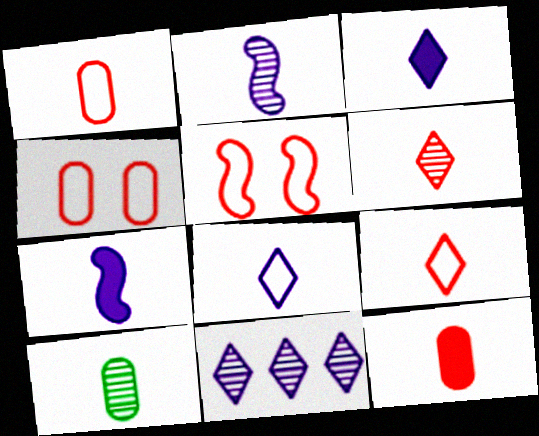[[2, 6, 10], 
[7, 9, 10]]